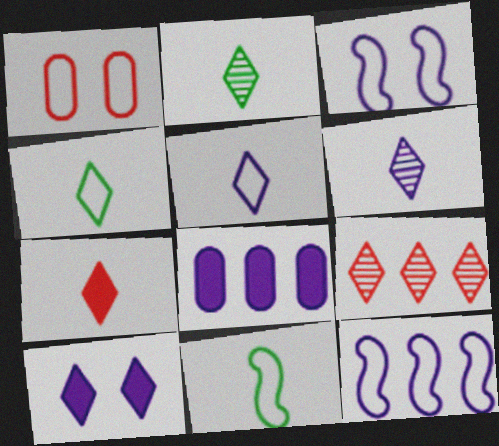[[1, 4, 12], 
[2, 5, 7], 
[3, 6, 8], 
[4, 6, 7], 
[4, 9, 10]]